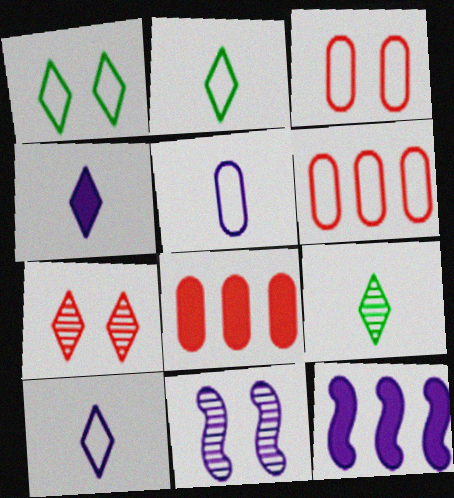[[2, 8, 11], 
[3, 9, 12]]